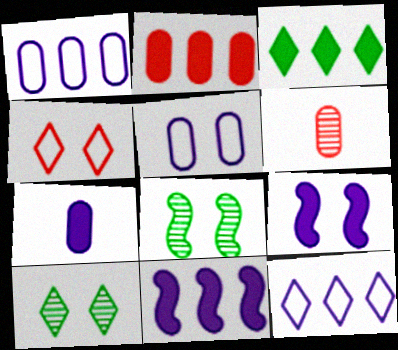[[2, 3, 11]]